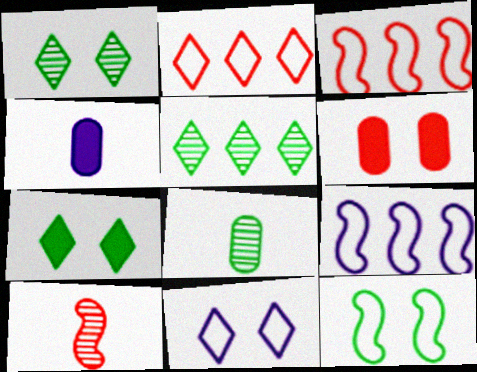[[1, 3, 4], 
[2, 6, 10]]